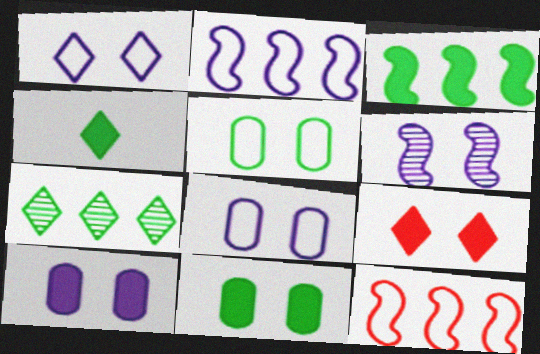[[1, 6, 10], 
[3, 4, 11], 
[5, 6, 9]]